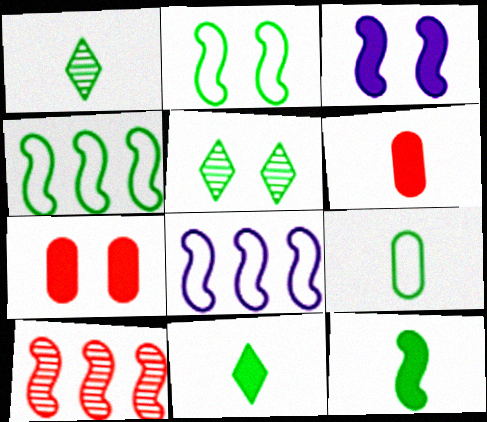[[1, 7, 8], 
[1, 9, 12], 
[5, 6, 8]]